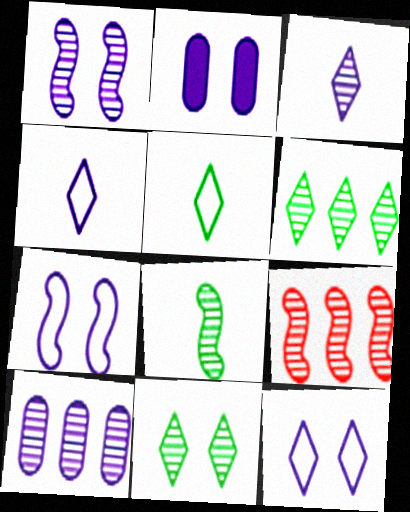[[1, 2, 12], 
[1, 3, 10], 
[1, 8, 9], 
[2, 5, 9], 
[6, 9, 10]]